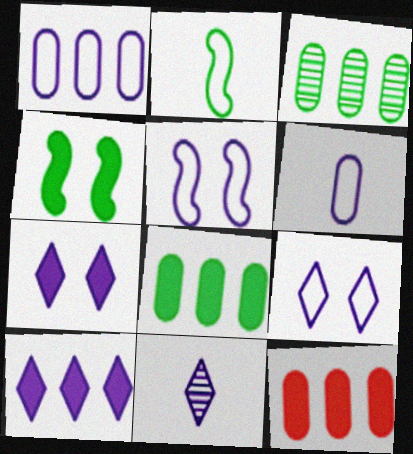[[1, 3, 12], 
[9, 10, 11]]